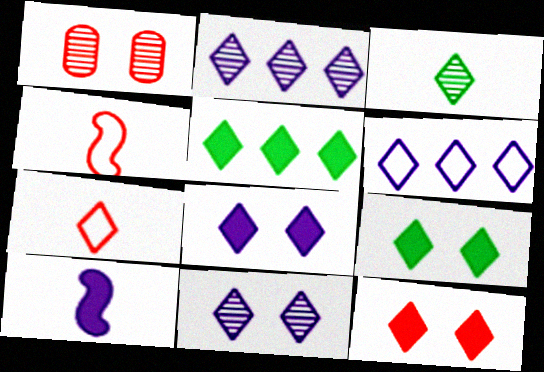[[2, 7, 9], 
[3, 6, 12], 
[5, 7, 11], 
[8, 9, 12]]